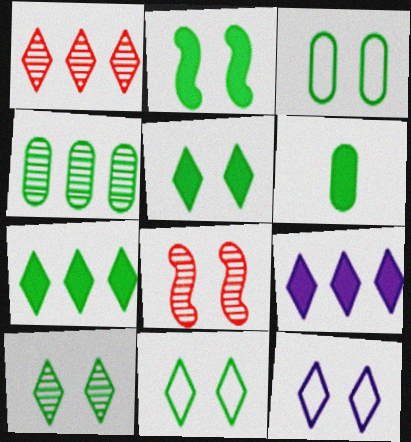[[2, 3, 10], 
[2, 6, 7], 
[3, 4, 6], 
[5, 10, 11]]